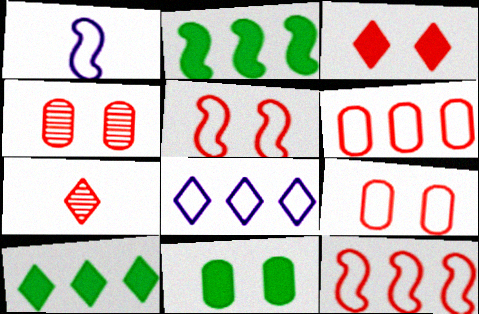[[1, 4, 10], 
[3, 4, 5]]